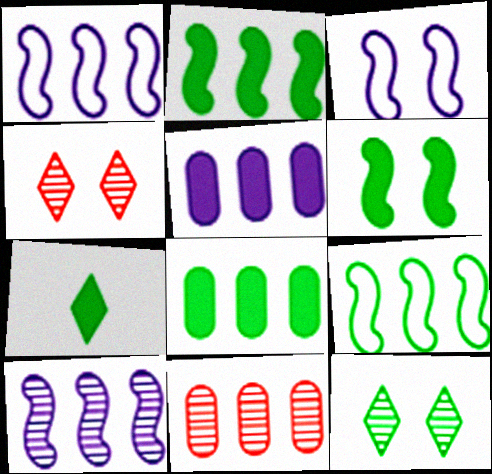[[3, 7, 11], 
[6, 7, 8]]